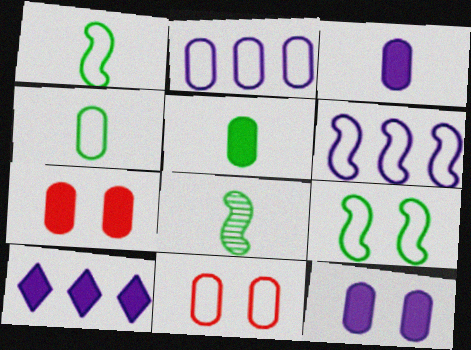[[2, 4, 11], 
[8, 10, 11]]